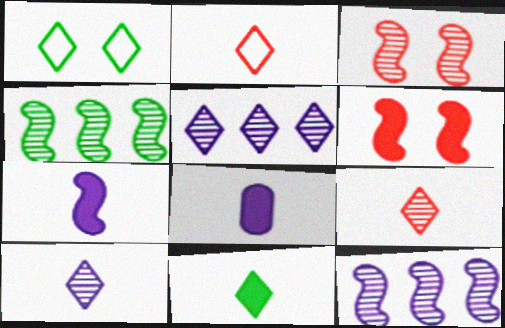[[2, 10, 11]]